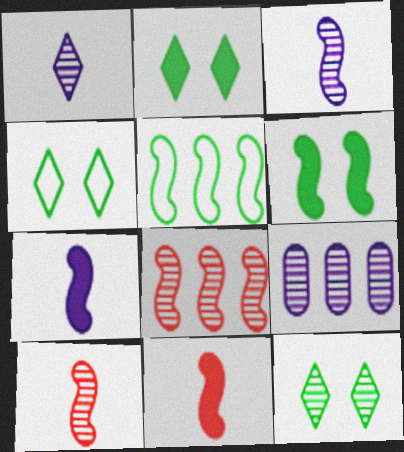[[2, 4, 12], 
[4, 9, 11], 
[9, 10, 12]]